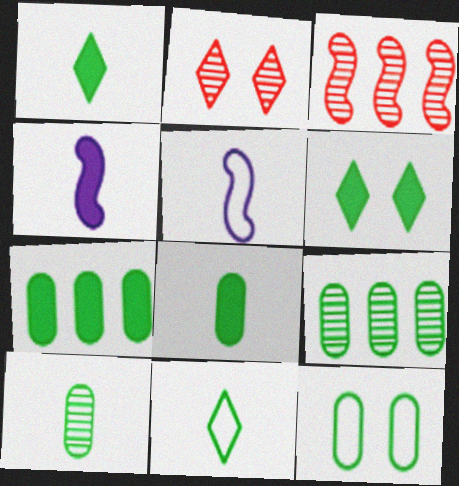[[2, 5, 7], 
[7, 10, 12], 
[8, 9, 12]]